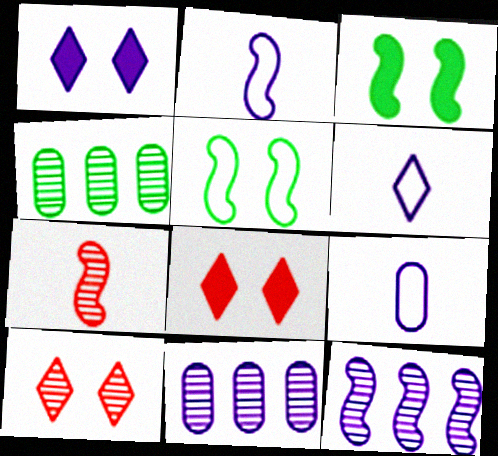[[1, 2, 11], 
[1, 9, 12], 
[2, 4, 8], 
[2, 6, 9]]